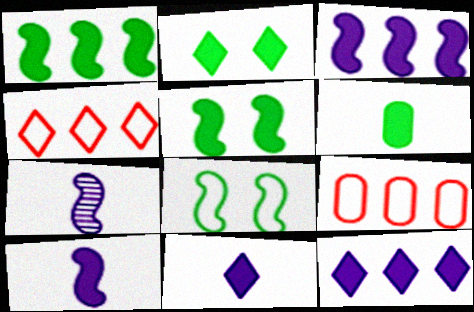[[1, 2, 6], 
[2, 7, 9]]